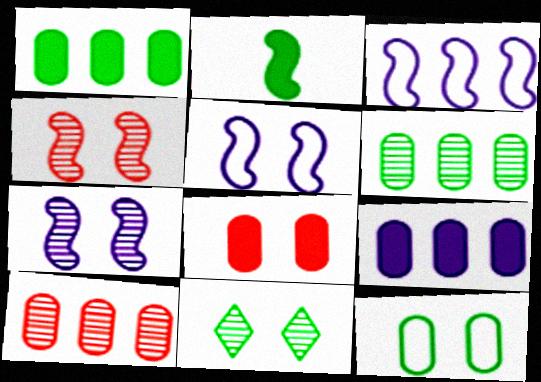[[2, 3, 4], 
[5, 8, 11]]